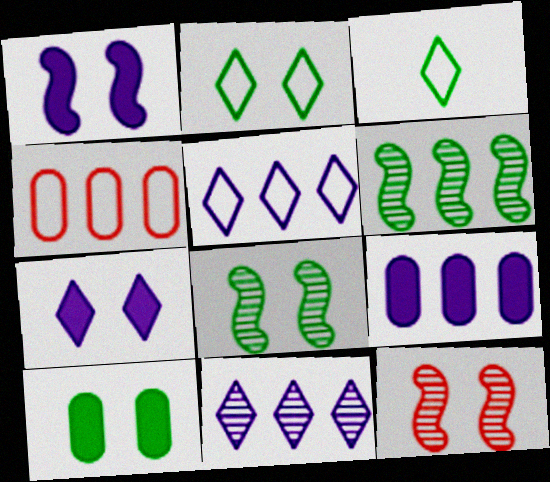[[2, 8, 10], 
[3, 6, 10], 
[3, 9, 12]]